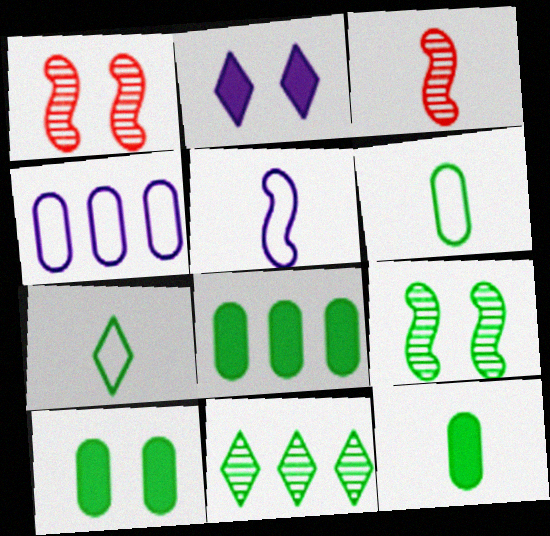[[7, 8, 9], 
[8, 10, 12]]